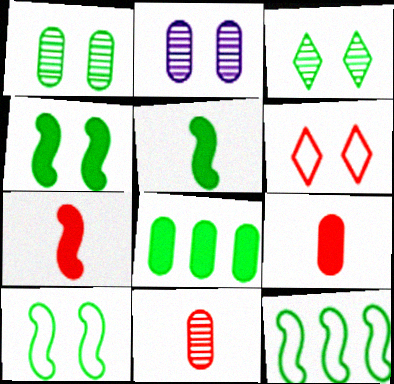[[2, 4, 6]]